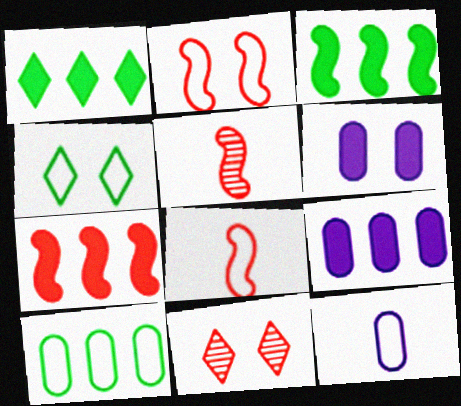[[1, 7, 9], 
[2, 5, 7], 
[3, 11, 12], 
[4, 5, 9]]